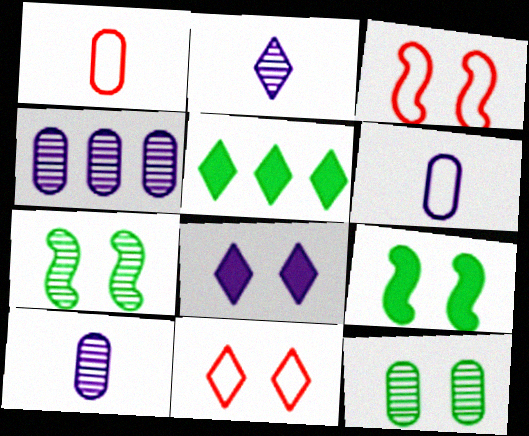[[2, 5, 11], 
[3, 5, 10], 
[3, 8, 12]]